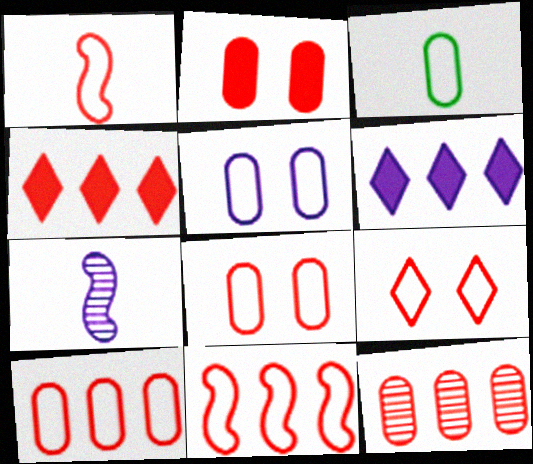[[1, 9, 10], 
[3, 5, 10], 
[4, 11, 12], 
[5, 6, 7]]